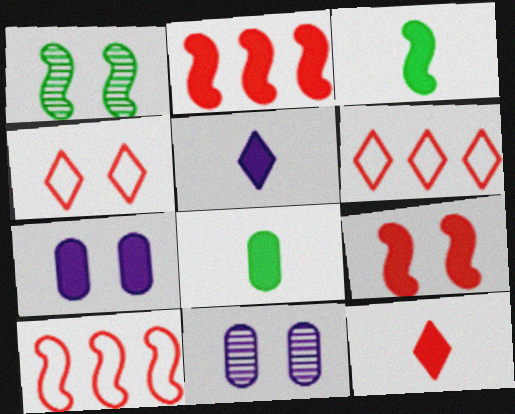[[1, 4, 7], 
[3, 6, 11]]